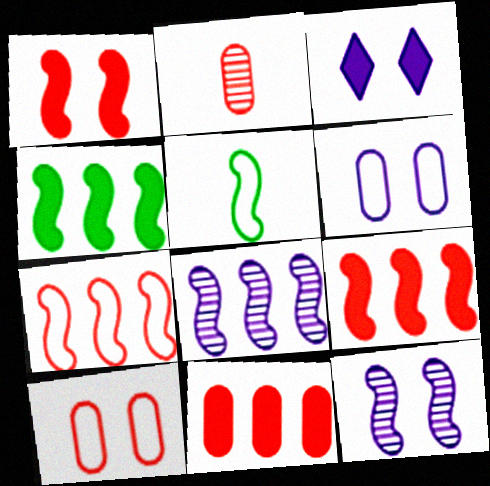[[1, 5, 8], 
[2, 10, 11], 
[3, 6, 12], 
[4, 7, 8], 
[5, 9, 12]]